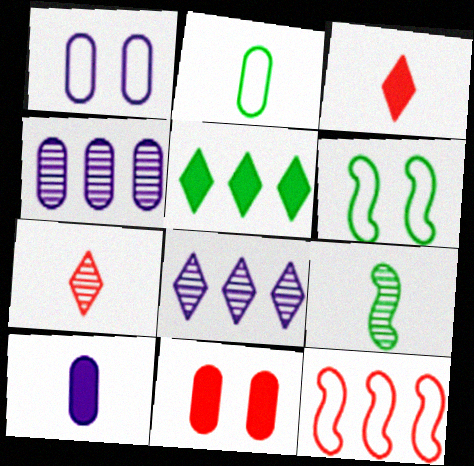[[1, 4, 10], 
[2, 4, 11], 
[3, 4, 6], 
[4, 5, 12], 
[7, 11, 12]]